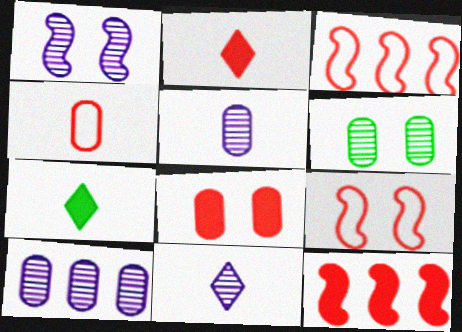[[1, 10, 11], 
[2, 8, 12], 
[7, 9, 10]]